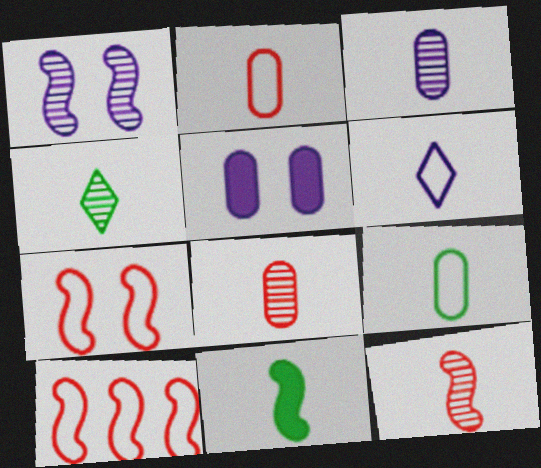[[1, 10, 11], 
[3, 4, 12], 
[4, 5, 10], 
[4, 9, 11], 
[6, 8, 11]]